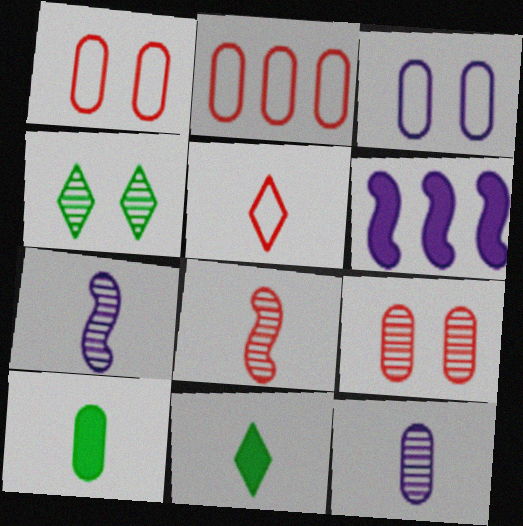[[5, 7, 10]]